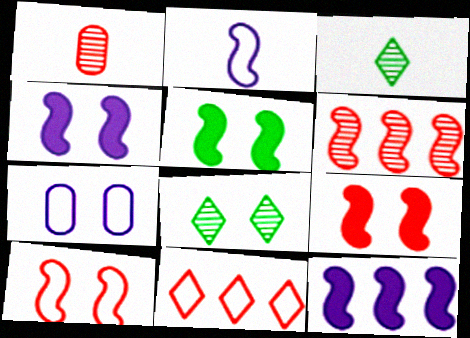[[1, 9, 11], 
[2, 5, 6], 
[4, 5, 9], 
[7, 8, 9]]